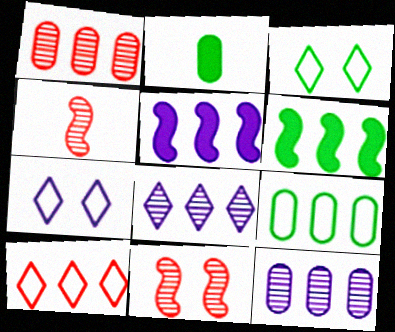[[6, 10, 12]]